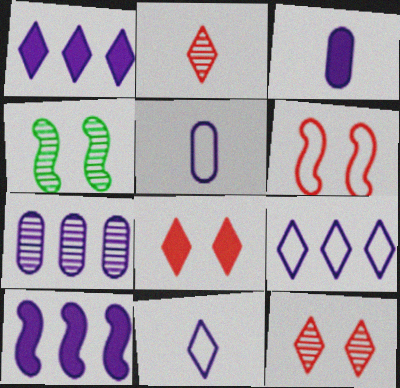[[2, 4, 7], 
[7, 9, 10]]